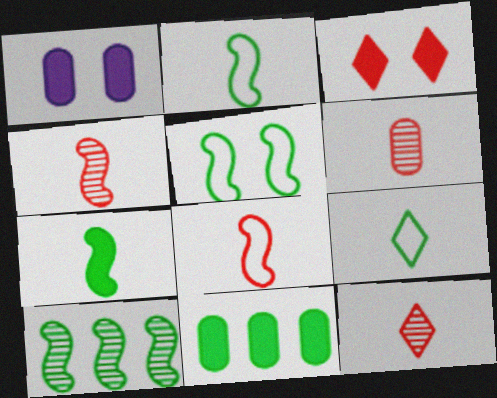[[4, 6, 12], 
[5, 7, 10]]